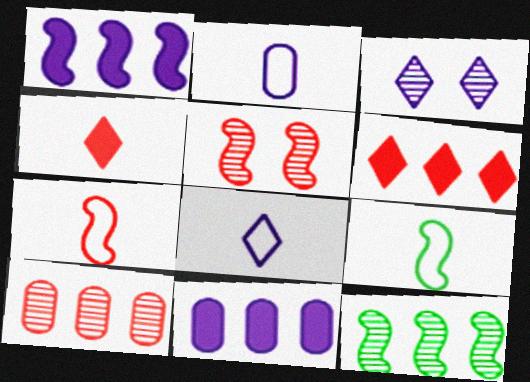[[1, 2, 3], 
[1, 5, 9]]